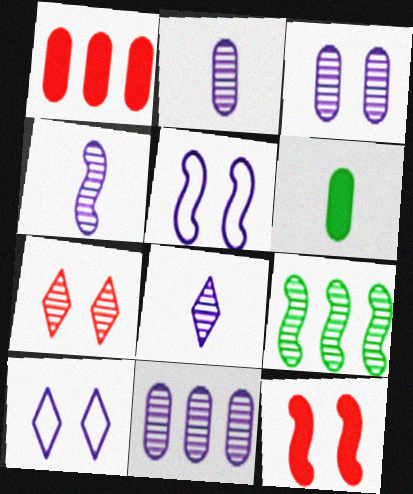[[2, 3, 11], 
[2, 4, 8], 
[2, 7, 9]]